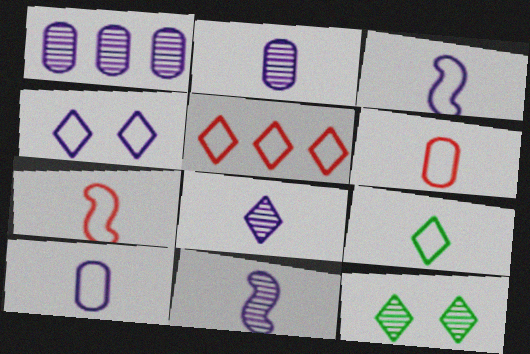[[2, 8, 11], 
[3, 6, 9], 
[4, 5, 9], 
[7, 9, 10]]